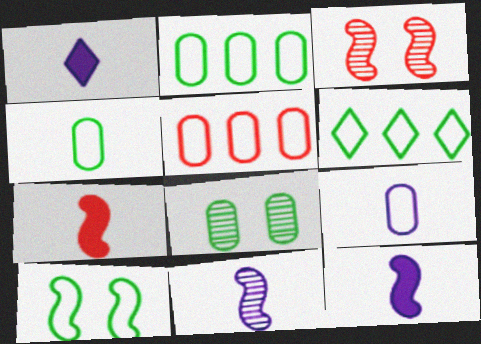[[1, 2, 3], 
[1, 9, 11], 
[4, 6, 10]]